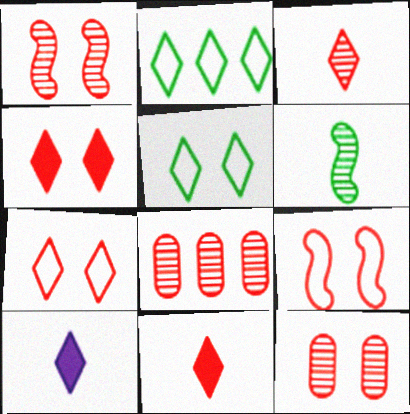[[1, 3, 8], 
[4, 9, 12], 
[8, 9, 11]]